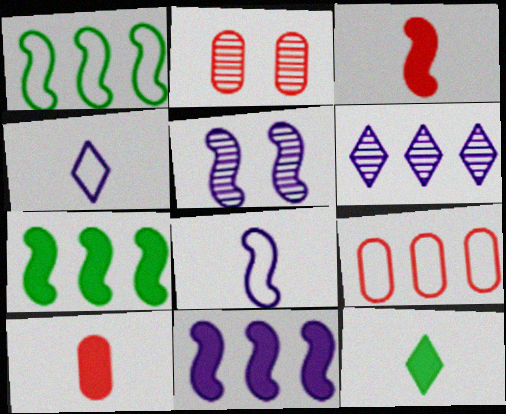[[1, 3, 5], 
[2, 4, 7], 
[2, 9, 10], 
[5, 8, 11], 
[5, 9, 12], 
[6, 7, 9]]